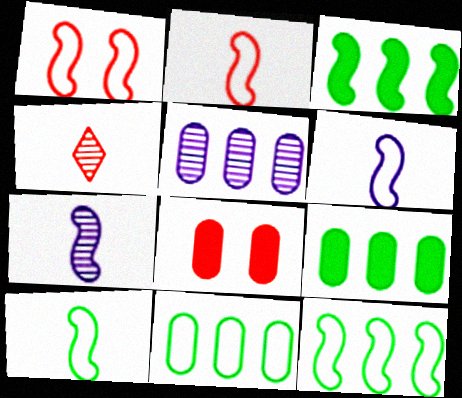[[1, 3, 7], 
[1, 6, 12], 
[2, 6, 10]]